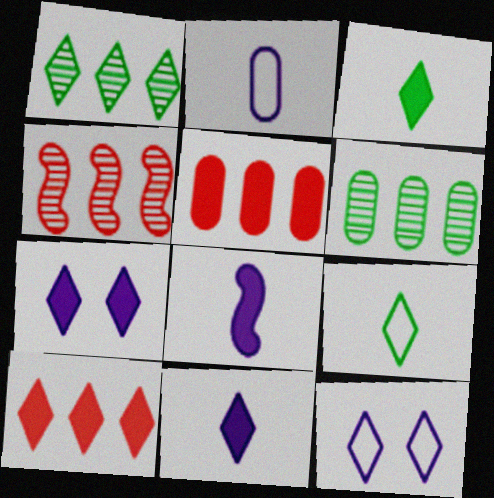[[3, 7, 10]]